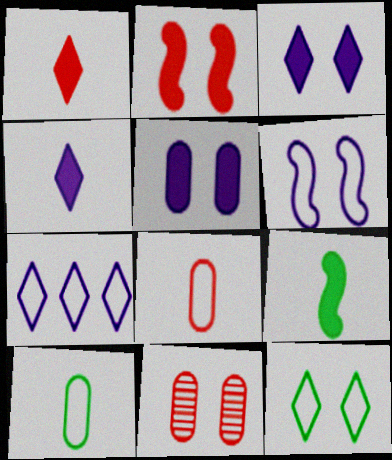[[7, 9, 11]]